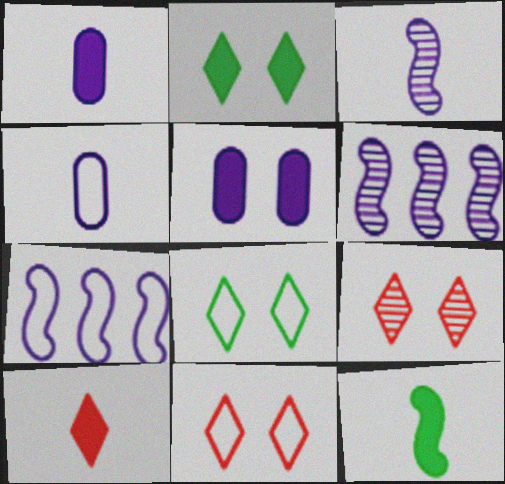[[1, 10, 12]]